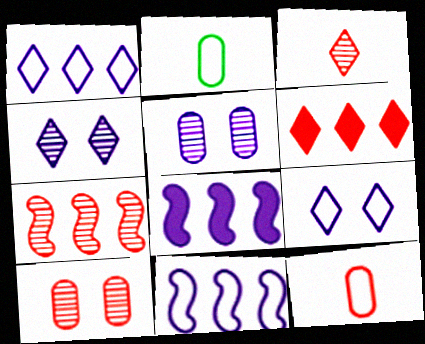[[3, 7, 10]]